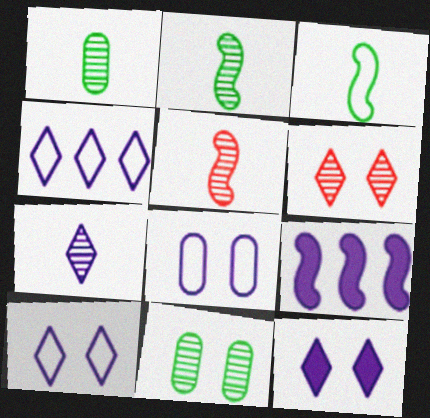[[1, 5, 7], 
[4, 7, 12], 
[7, 8, 9]]